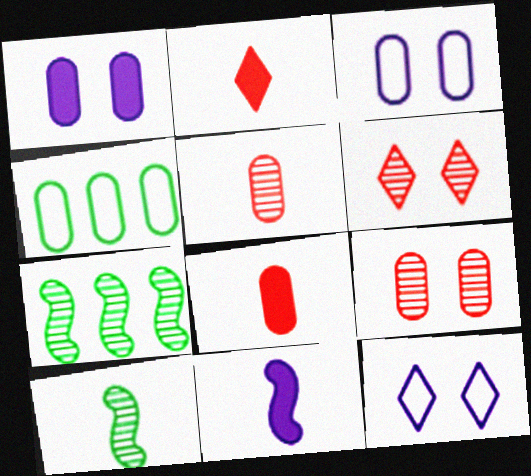[[1, 4, 5], 
[2, 3, 7], 
[4, 6, 11], 
[7, 8, 12]]